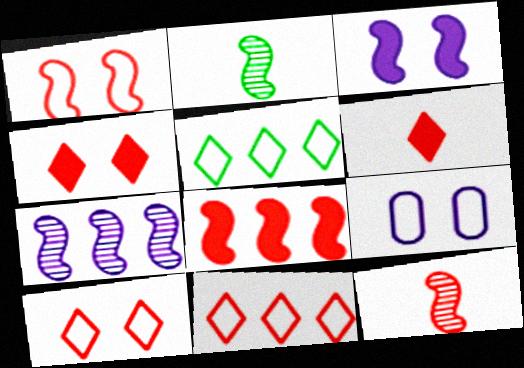[[1, 8, 12]]